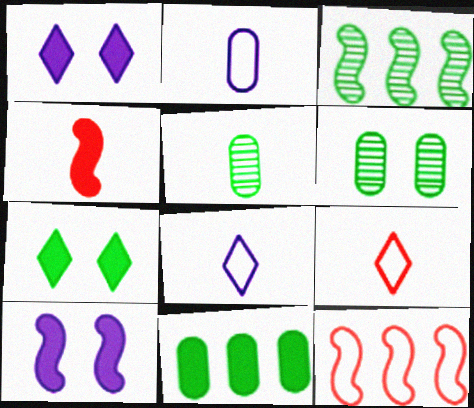[[1, 4, 11], 
[1, 5, 12], 
[4, 5, 8]]